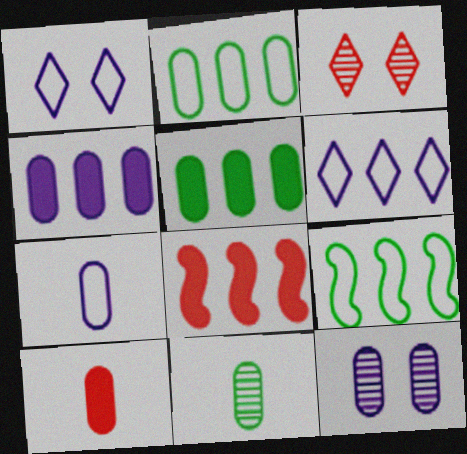[[1, 8, 11], 
[2, 10, 12], 
[4, 7, 12], 
[7, 10, 11]]